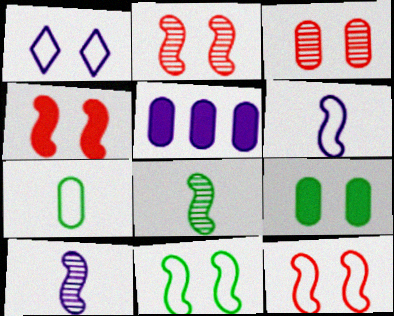[[1, 2, 9], 
[1, 5, 10], 
[2, 4, 12], 
[3, 5, 7]]